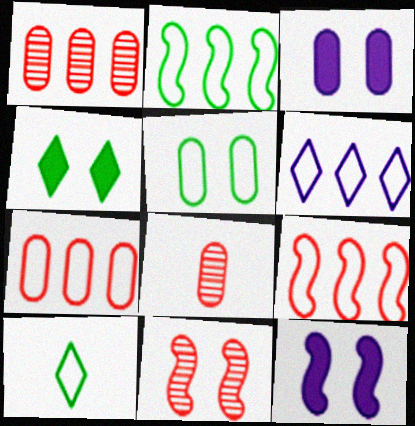[[1, 10, 12], 
[2, 5, 10], 
[2, 6, 7]]